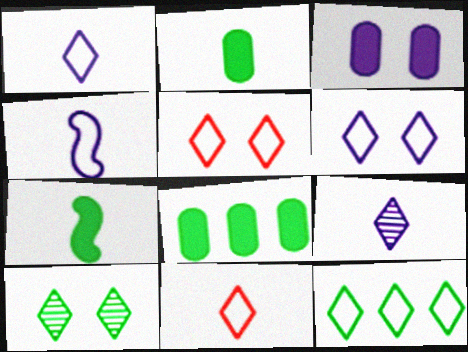[[1, 5, 12], 
[6, 11, 12]]